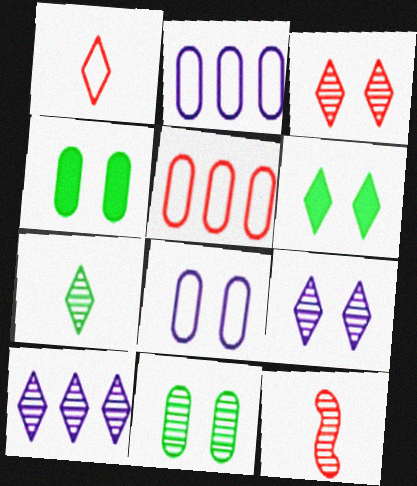[[1, 6, 10], 
[2, 6, 12], 
[3, 7, 10], 
[10, 11, 12]]